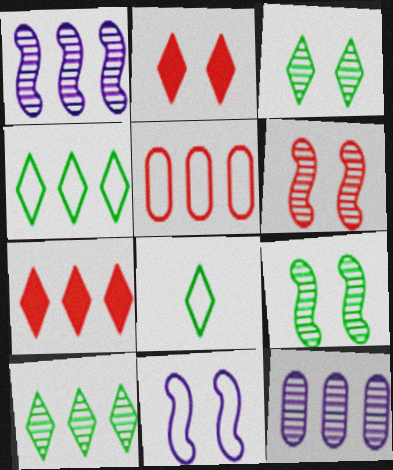[[5, 8, 11]]